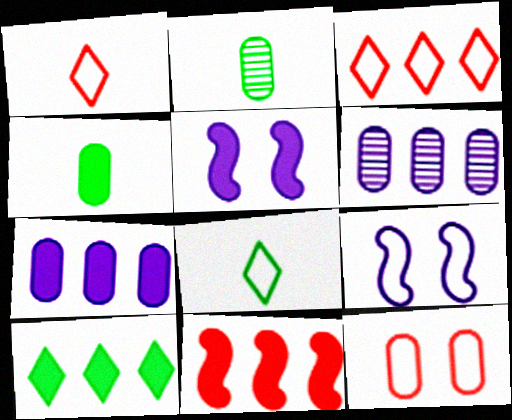[[2, 3, 5], 
[2, 7, 12], 
[4, 6, 12], 
[7, 10, 11]]